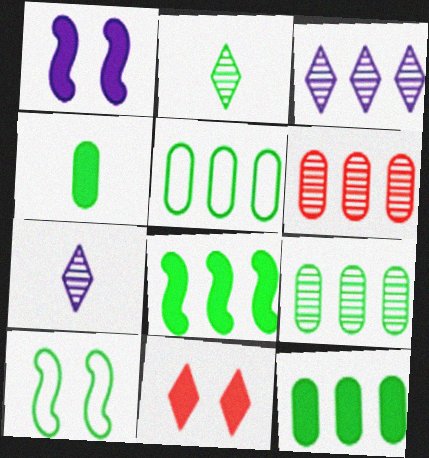[[2, 10, 12], 
[5, 9, 12]]